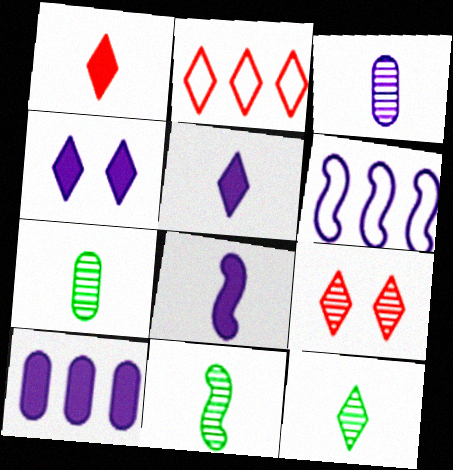[[1, 2, 9], 
[2, 4, 12], 
[3, 4, 6], 
[4, 8, 10], 
[7, 11, 12]]